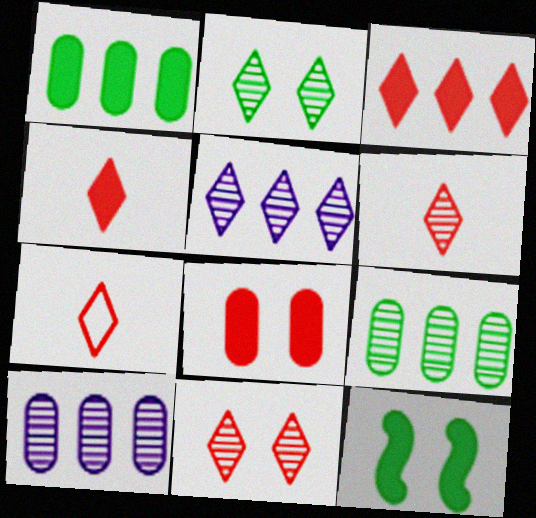[[2, 5, 6], 
[3, 7, 11], 
[4, 6, 7], 
[7, 10, 12]]